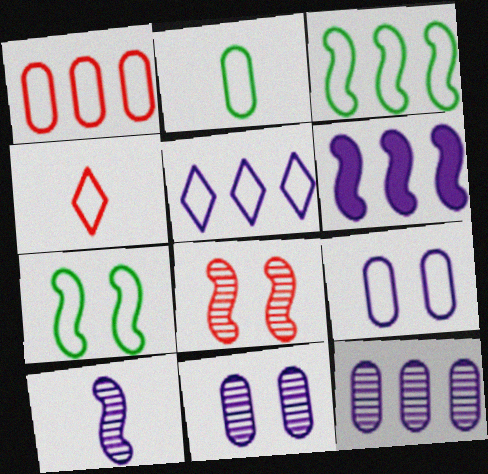[[1, 2, 9], 
[1, 3, 5], 
[3, 4, 9], 
[5, 6, 12]]